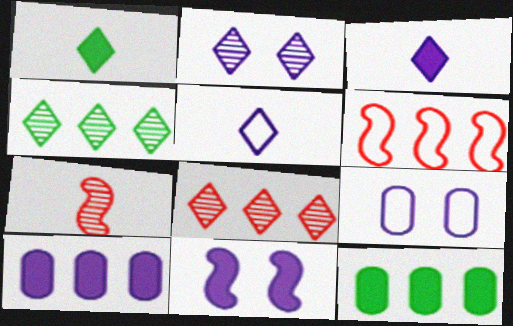[[2, 9, 11], 
[3, 10, 11], 
[4, 6, 10]]